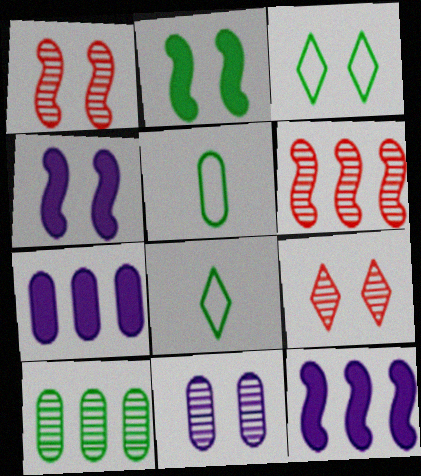[[1, 7, 8], 
[2, 8, 10], 
[5, 9, 12]]